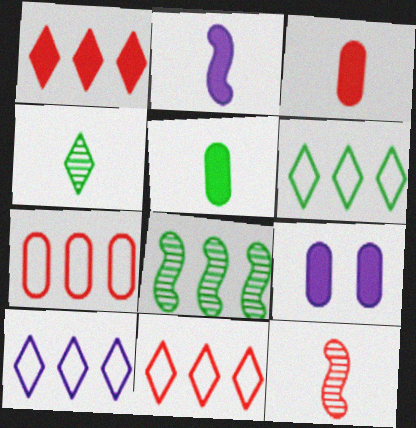[[6, 9, 12], 
[6, 10, 11]]